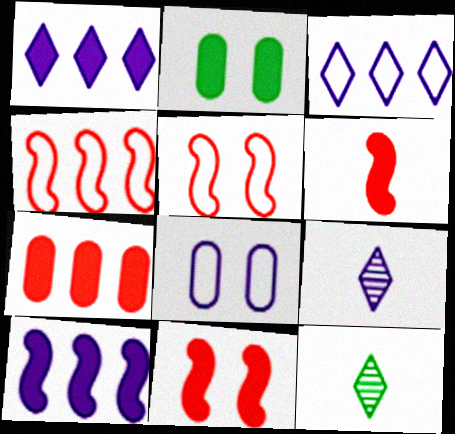[[1, 2, 6], 
[2, 4, 9], 
[8, 9, 10]]